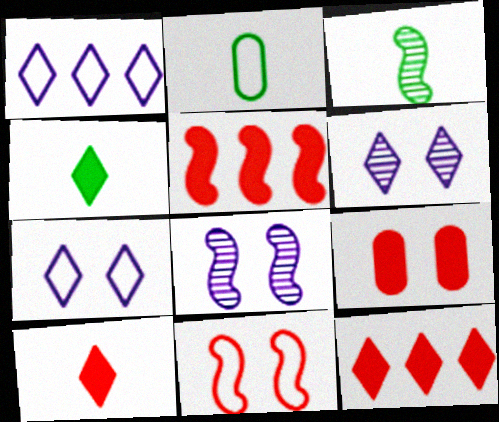[[1, 2, 11], 
[1, 3, 9], 
[2, 3, 4], 
[2, 5, 6], 
[2, 8, 12], 
[5, 9, 10]]